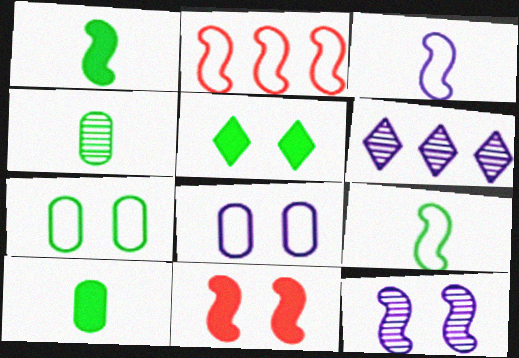[[1, 2, 12]]